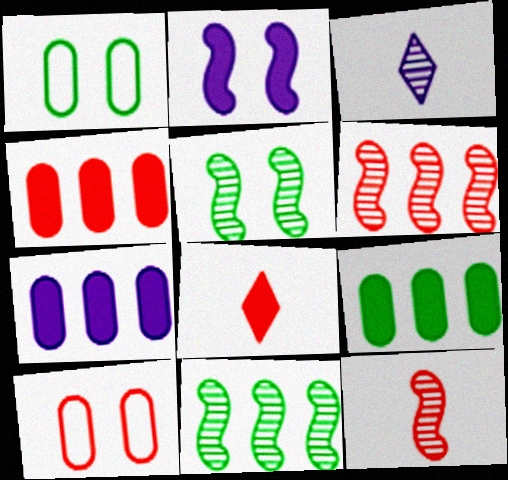[[2, 8, 9], 
[4, 7, 9], 
[6, 8, 10]]